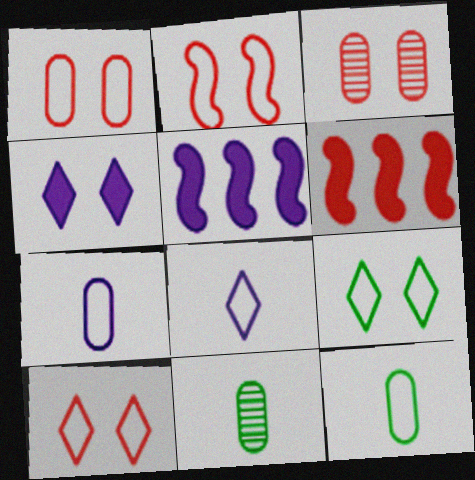[[1, 2, 10], 
[5, 10, 11]]